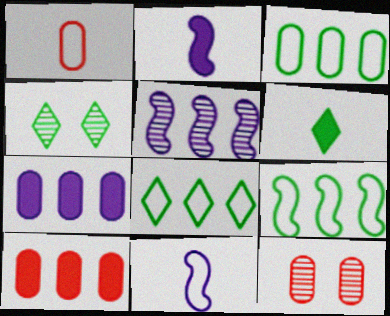[[1, 10, 12], 
[2, 8, 12], 
[3, 8, 9], 
[4, 6, 8], 
[4, 10, 11], 
[5, 8, 10]]